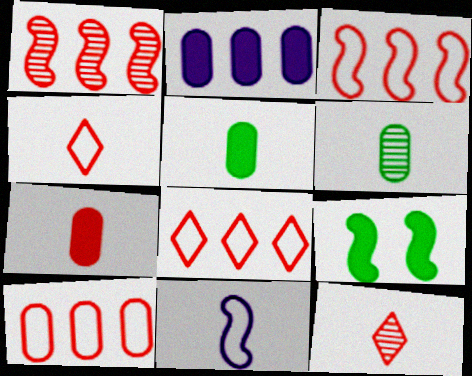[[1, 9, 11], 
[3, 8, 10], 
[5, 11, 12]]